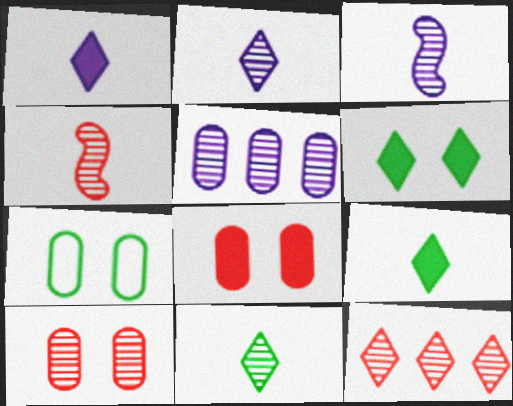[[4, 10, 12]]